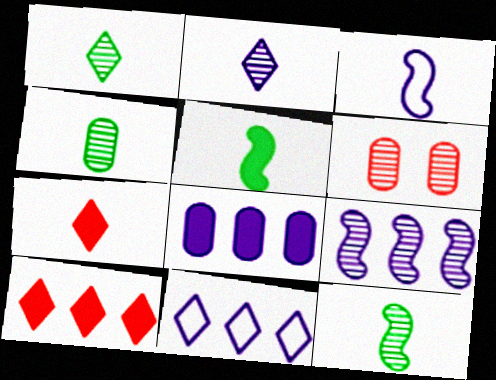[[1, 4, 12], 
[1, 6, 9], 
[3, 4, 7], 
[5, 6, 11], 
[8, 9, 11]]